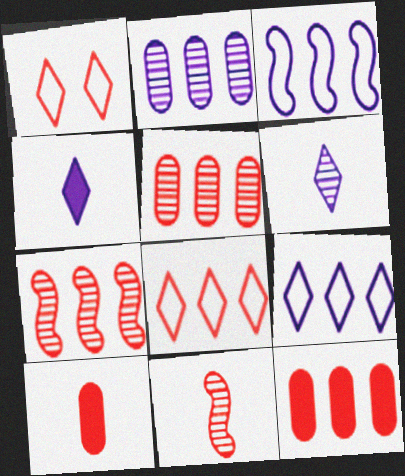[[1, 7, 10], 
[1, 11, 12], 
[7, 8, 12]]